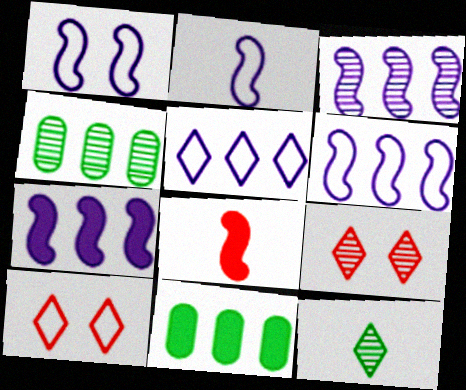[[1, 2, 6], 
[2, 9, 11], 
[3, 6, 7]]